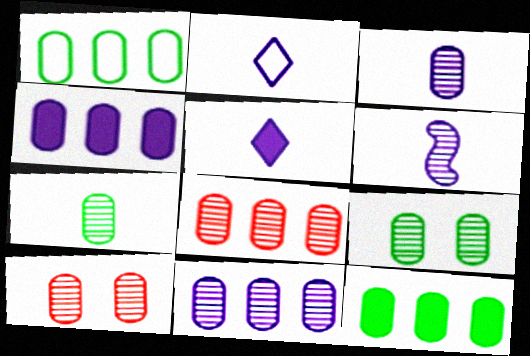[[1, 4, 8], 
[3, 8, 9], 
[7, 10, 11]]